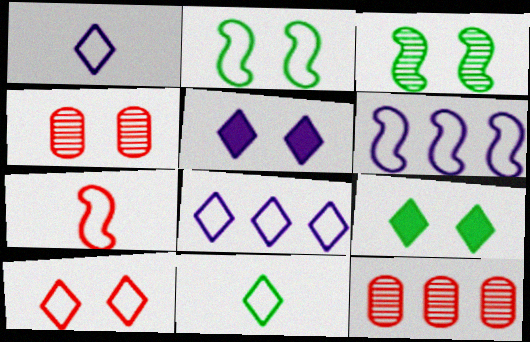[[2, 4, 5], 
[2, 6, 7], 
[8, 10, 11]]